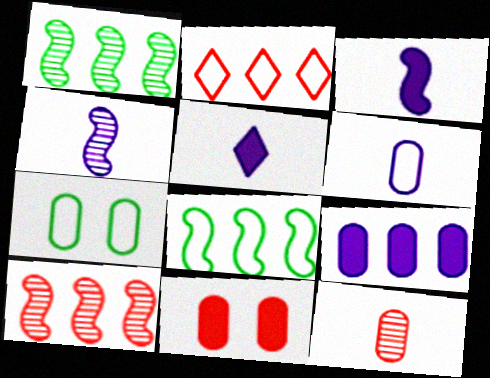[[1, 2, 9], 
[4, 5, 6], 
[5, 7, 10], 
[7, 9, 12]]